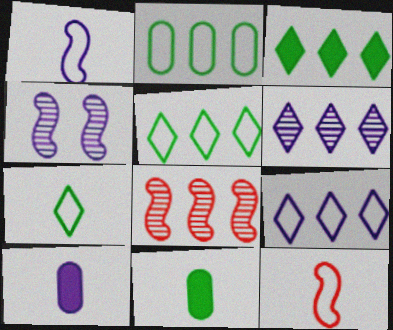[[4, 9, 10]]